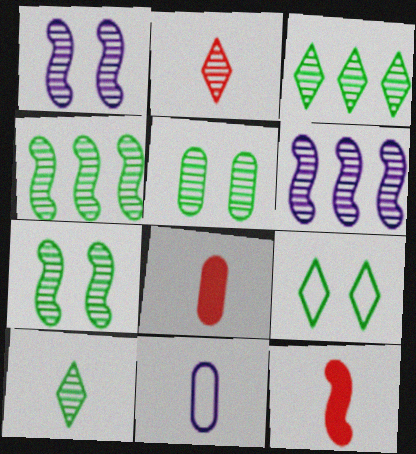[[2, 5, 6], 
[4, 5, 10], 
[6, 8, 9], 
[10, 11, 12]]